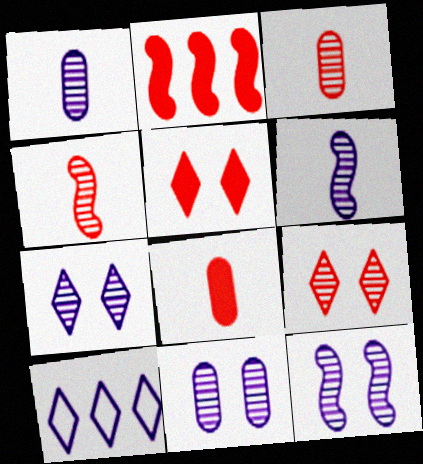[[2, 5, 8], 
[7, 11, 12]]